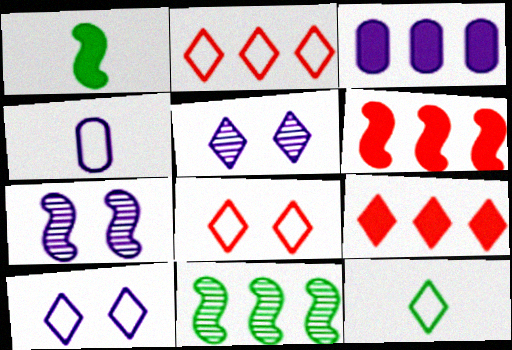[[2, 3, 11], 
[2, 10, 12], 
[5, 9, 12]]